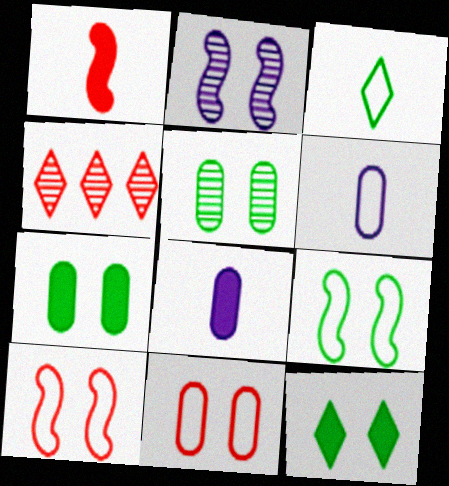[[1, 4, 11], 
[2, 11, 12], 
[4, 8, 9], 
[5, 9, 12]]